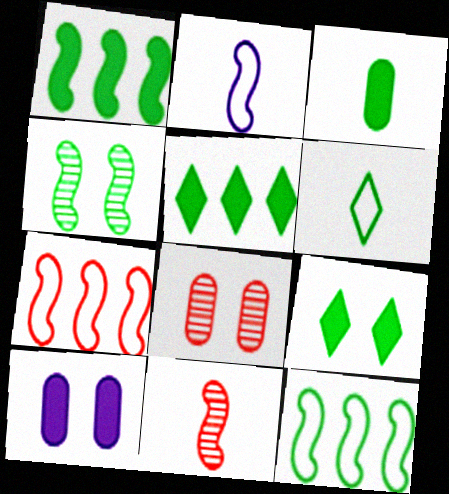[[1, 3, 9], 
[2, 5, 8]]